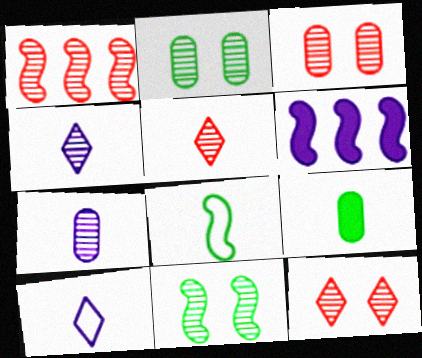[[1, 2, 4], 
[1, 3, 5]]